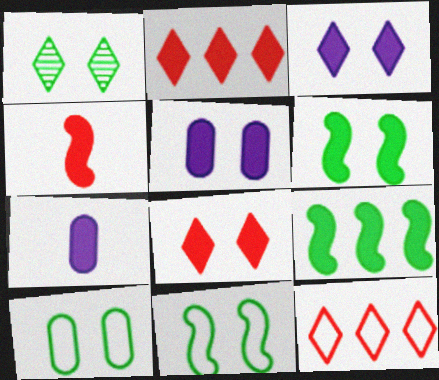[[1, 6, 10], 
[2, 6, 7], 
[5, 6, 8], 
[7, 8, 9]]